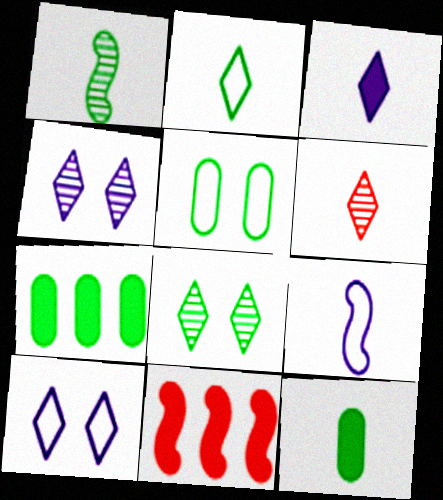[[1, 2, 12], 
[2, 3, 6], 
[6, 9, 12]]